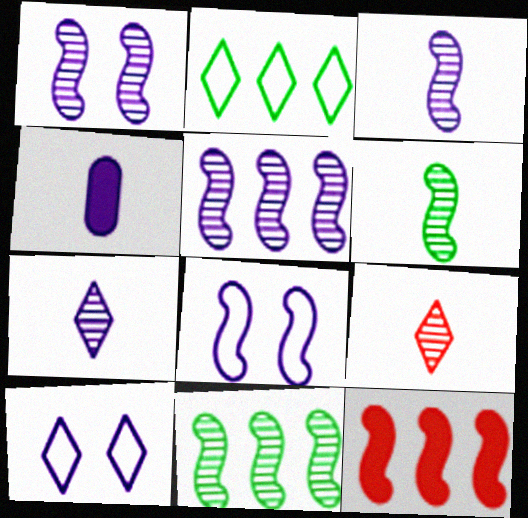[[1, 3, 5], 
[4, 5, 10], 
[6, 8, 12]]